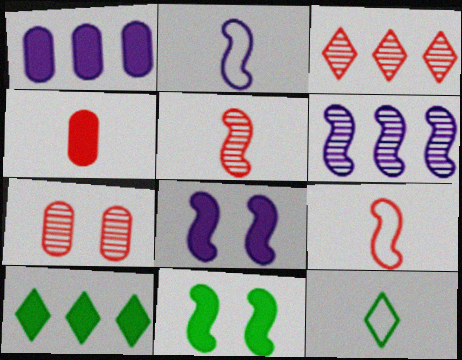[[2, 6, 8], 
[2, 7, 10], 
[3, 5, 7], 
[4, 8, 10], 
[6, 9, 11]]